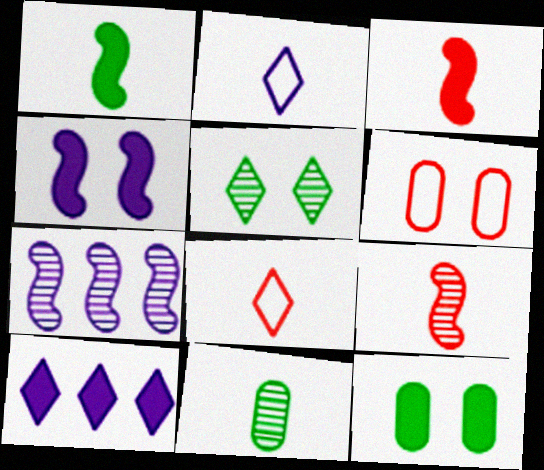[[2, 3, 11], 
[3, 10, 12], 
[4, 5, 6], 
[5, 8, 10], 
[7, 8, 12]]